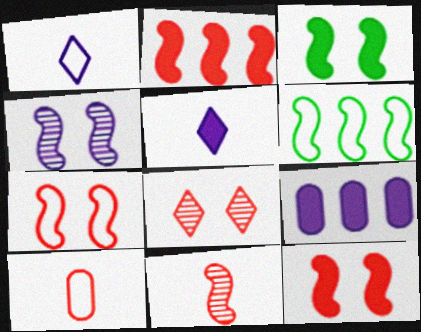[[1, 4, 9], 
[2, 7, 11], 
[2, 8, 10], 
[3, 4, 7]]